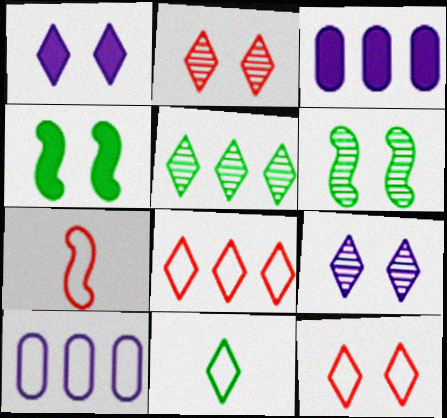[]